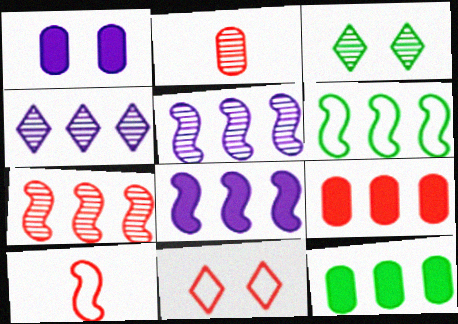[[2, 3, 5], 
[4, 6, 9], 
[6, 7, 8]]